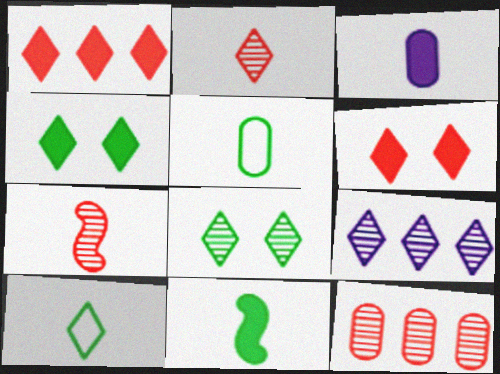[[2, 8, 9], 
[3, 7, 10], 
[6, 9, 10]]